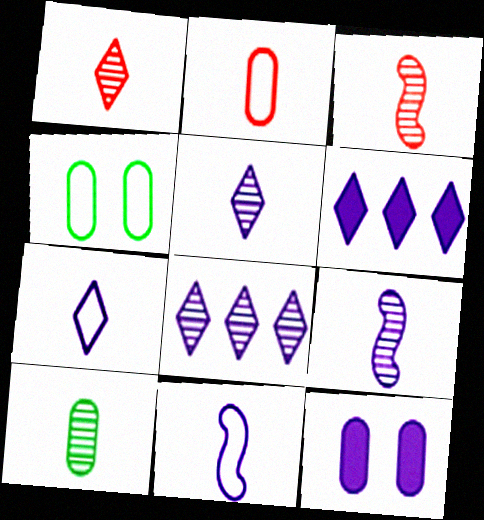[[1, 9, 10], 
[3, 4, 6], 
[3, 5, 10], 
[8, 11, 12]]